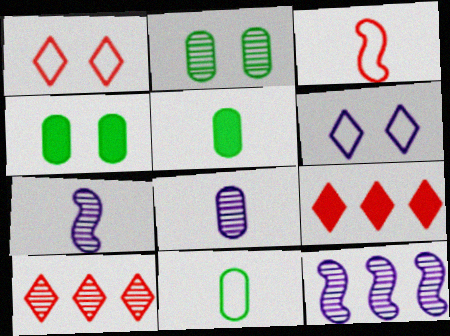[[1, 5, 12], 
[2, 7, 10]]